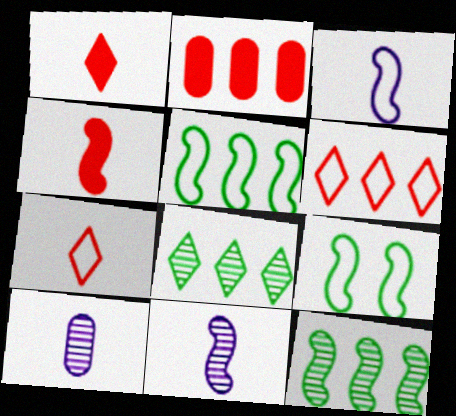[]